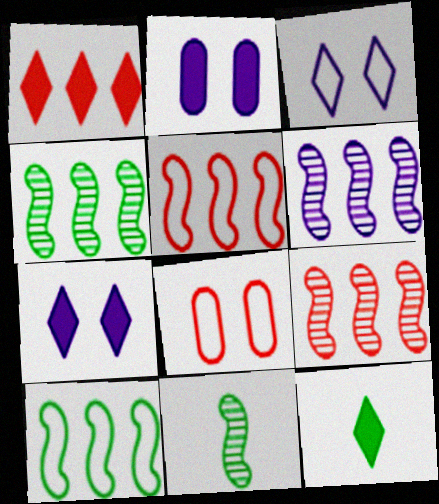[[1, 7, 12], 
[4, 6, 9], 
[6, 8, 12]]